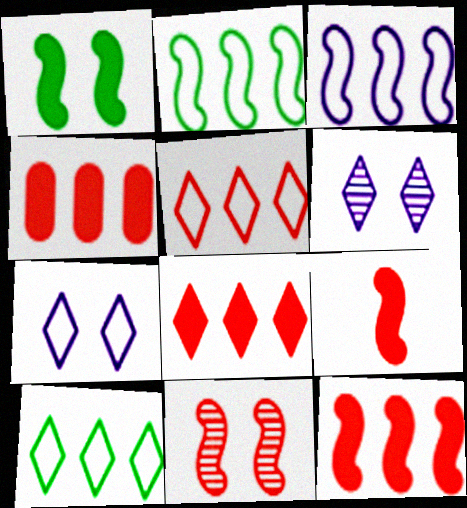[[4, 8, 12]]